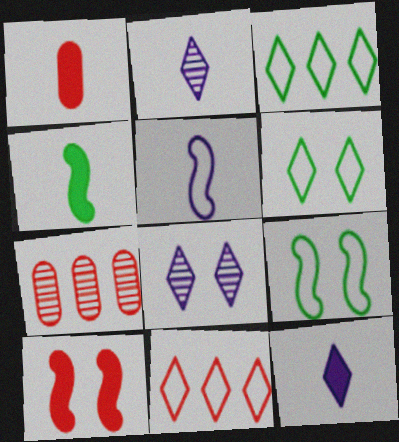[[1, 4, 12], 
[7, 9, 12]]